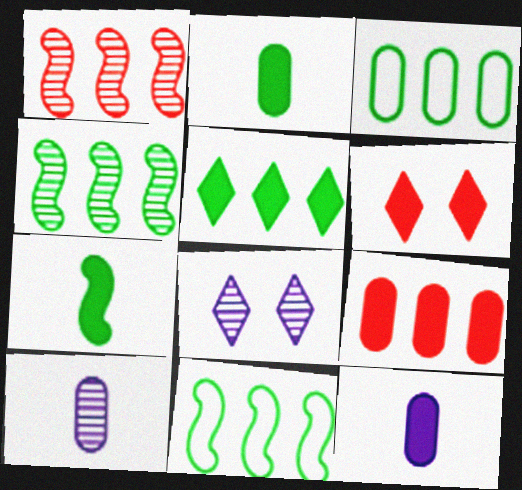[[3, 4, 5], 
[6, 10, 11]]